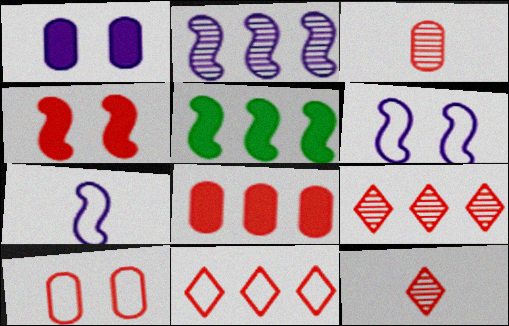[[3, 4, 11], 
[3, 8, 10]]